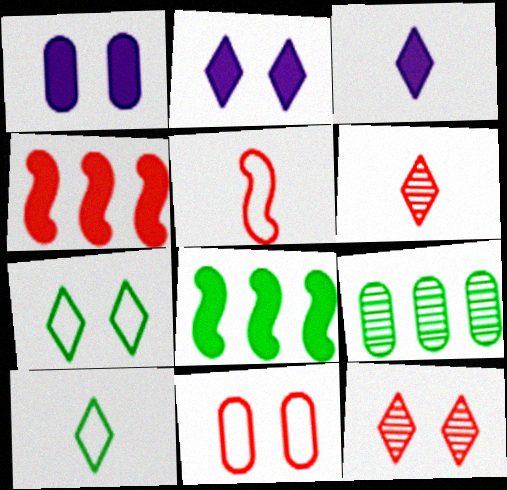[[2, 5, 9], 
[2, 7, 12], 
[3, 6, 10], 
[4, 6, 11]]